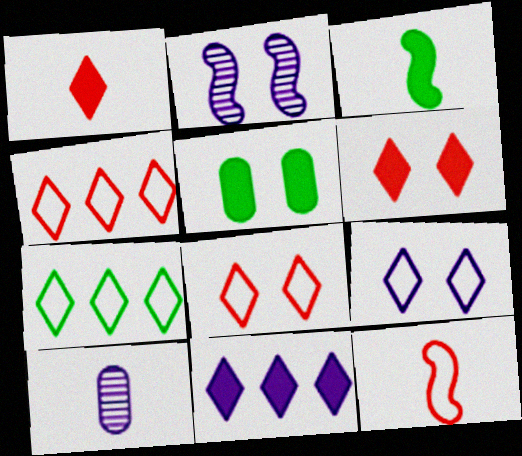[[2, 5, 8]]